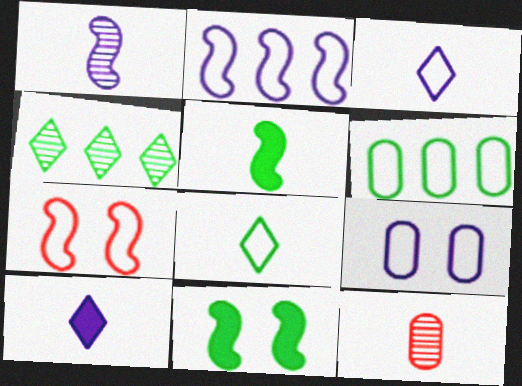[[2, 3, 9], 
[3, 5, 12], 
[3, 6, 7]]